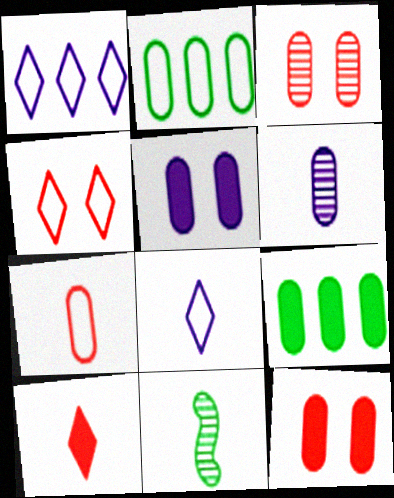[[1, 11, 12], 
[2, 6, 12]]